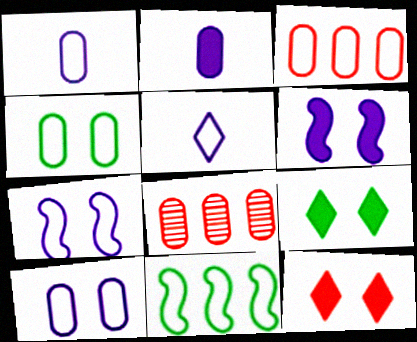[[1, 3, 4], 
[2, 4, 8]]